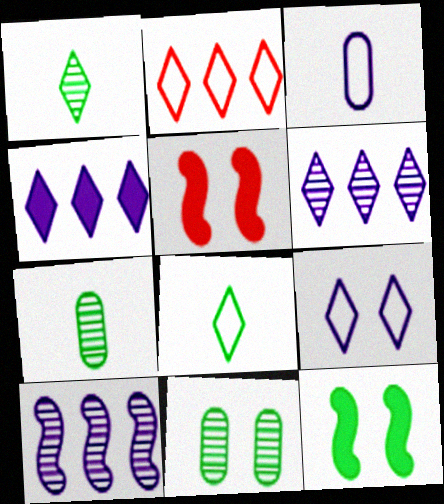[[2, 8, 9], 
[5, 9, 11]]